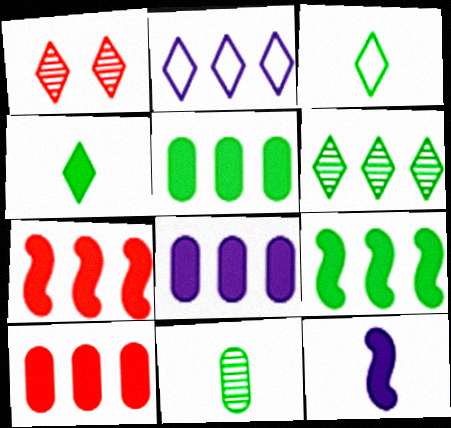[[1, 2, 4], 
[5, 8, 10]]